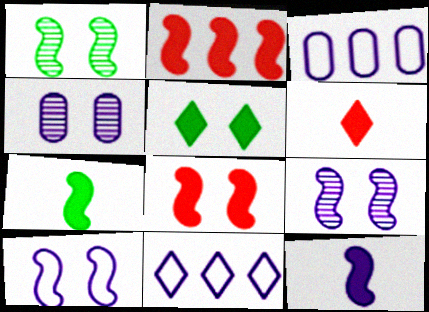[[1, 3, 6], 
[1, 8, 10], 
[4, 11, 12]]